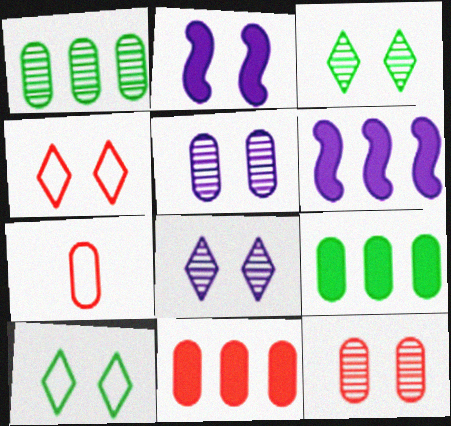[[2, 10, 12], 
[3, 6, 7], 
[5, 7, 9], 
[7, 11, 12]]